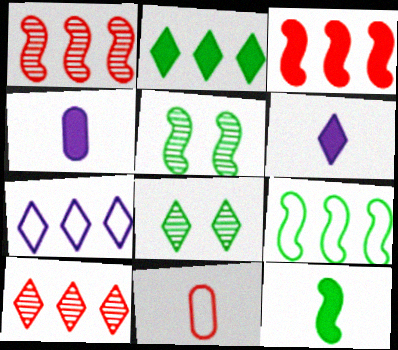[[2, 7, 10], 
[5, 9, 12]]